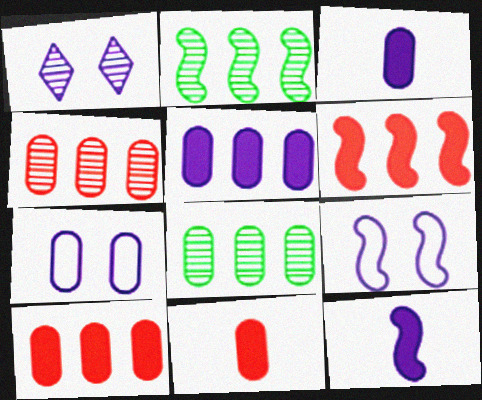[[7, 8, 11]]